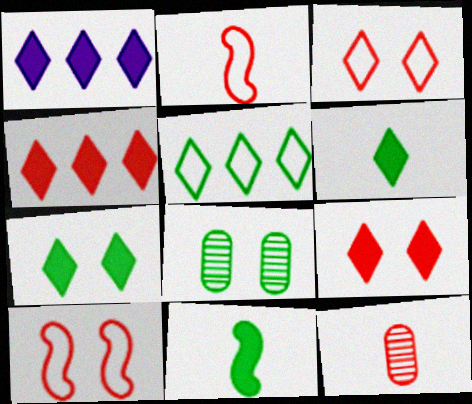[[1, 2, 8], 
[1, 6, 9], 
[4, 10, 12], 
[5, 8, 11]]